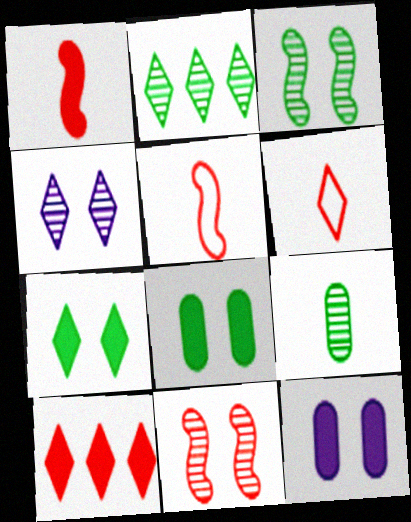[[2, 3, 9], 
[2, 5, 12]]